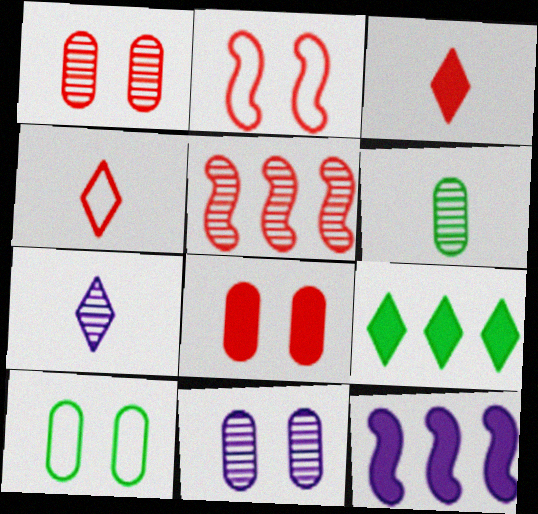[[4, 5, 8], 
[8, 10, 11]]